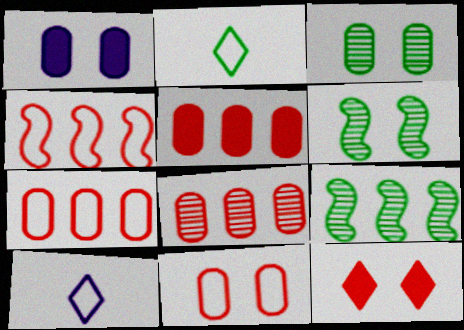[[1, 3, 11], 
[5, 6, 10], 
[5, 7, 8]]